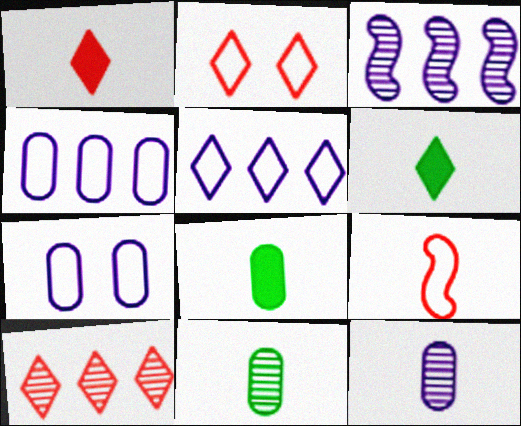[[1, 2, 10], 
[2, 3, 8], 
[6, 9, 12]]